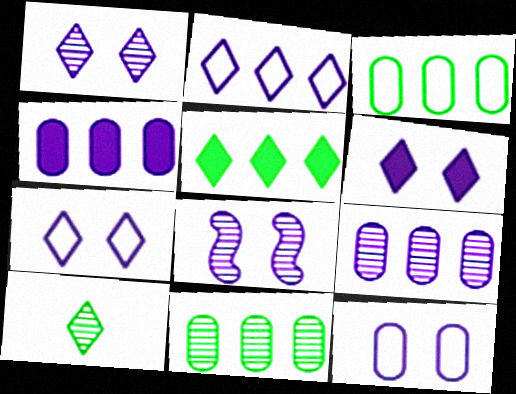[[1, 6, 7], 
[6, 8, 12]]